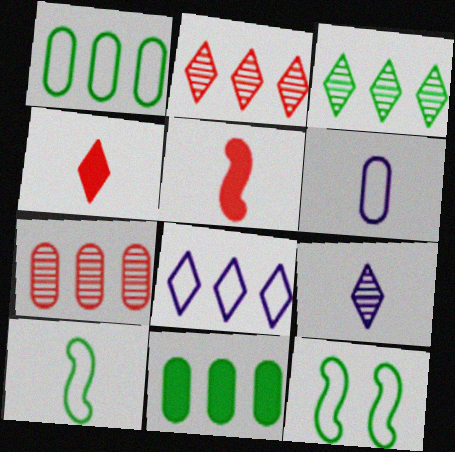[]